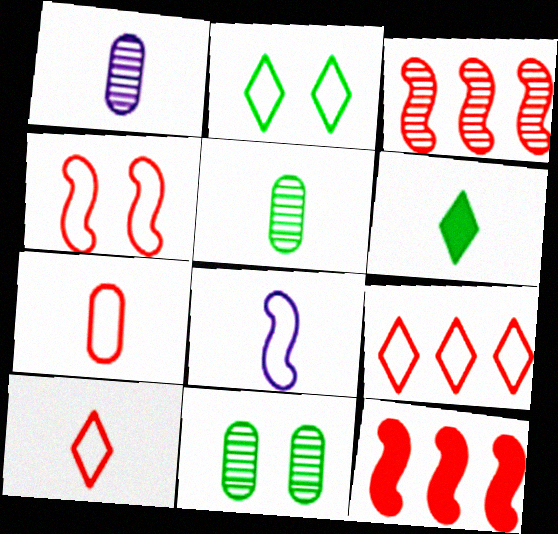[[1, 2, 12], 
[4, 7, 9]]